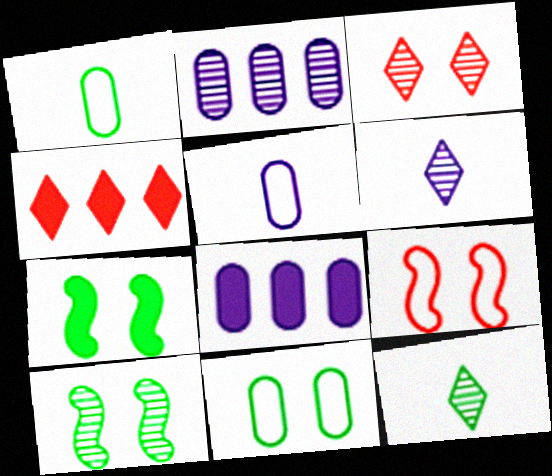[[4, 5, 10], 
[8, 9, 12]]